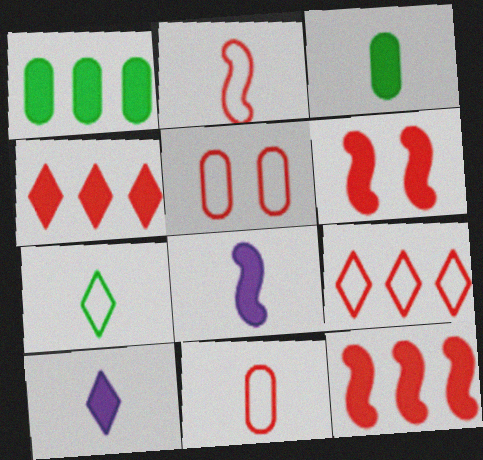[[1, 6, 10], 
[2, 5, 9]]